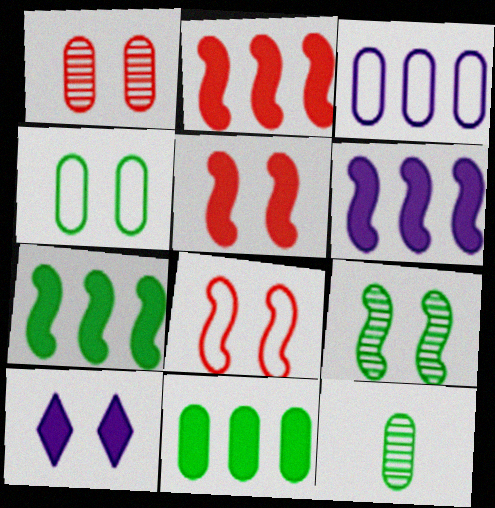[[2, 6, 7], 
[4, 11, 12]]